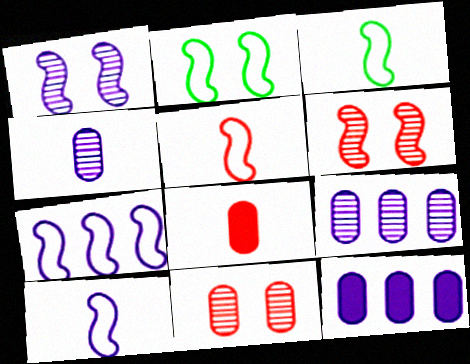[[2, 5, 7], 
[3, 5, 10]]